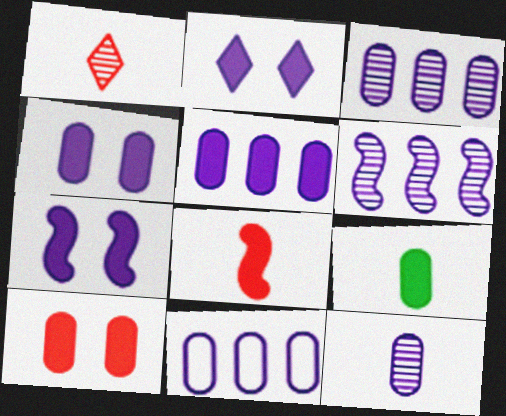[[2, 4, 7], 
[3, 5, 11], 
[4, 11, 12], 
[5, 9, 10]]